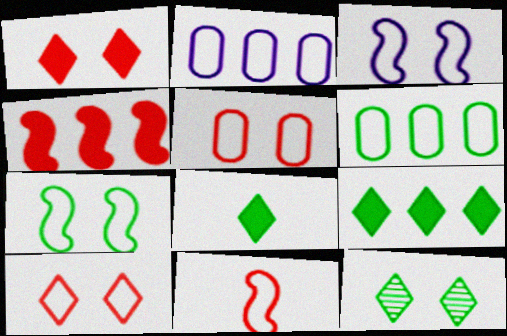[]